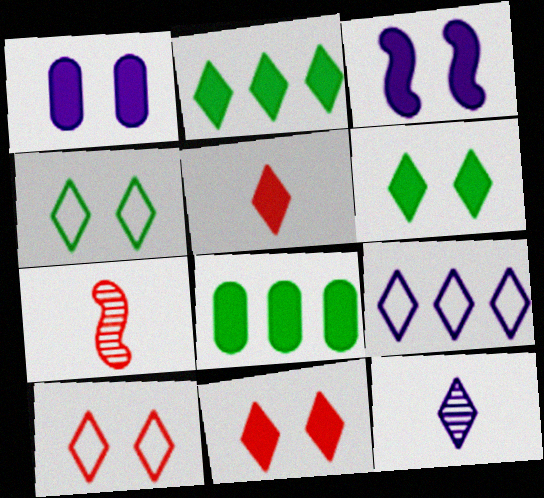[[2, 10, 12], 
[3, 5, 8]]